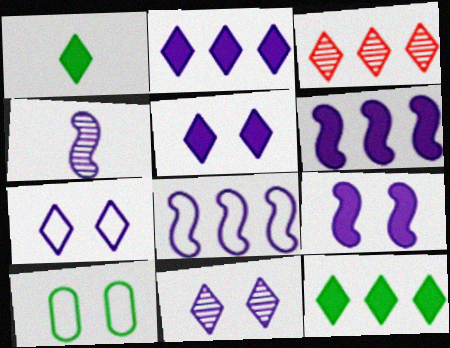[[1, 3, 7], 
[4, 8, 9], 
[5, 7, 11]]